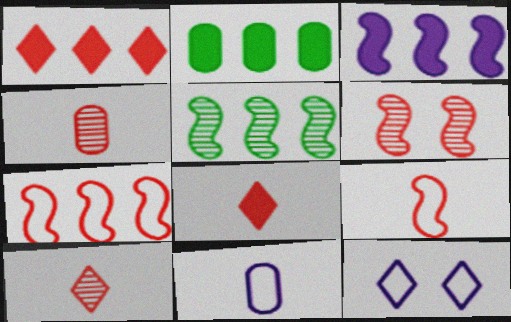[[1, 2, 3], 
[3, 5, 7], 
[4, 8, 9]]